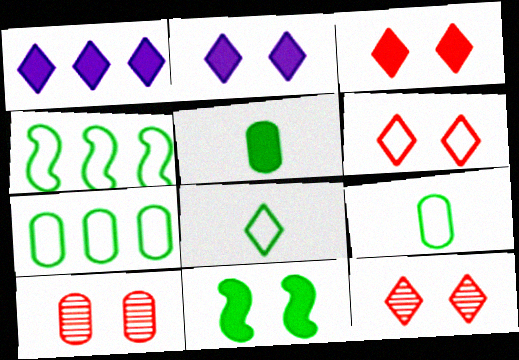[[1, 8, 12], 
[3, 6, 12]]